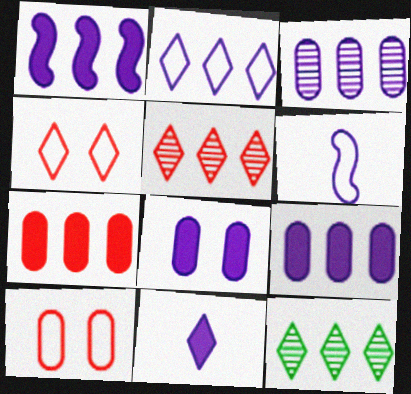[[1, 2, 3], 
[1, 8, 11], 
[4, 11, 12]]